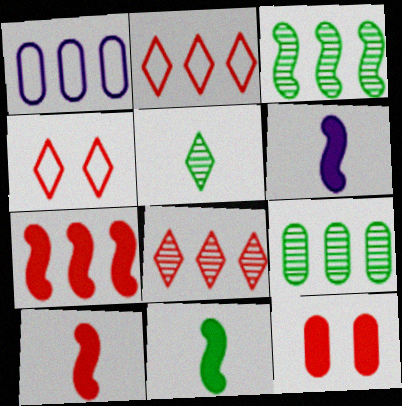[[4, 6, 9], 
[6, 10, 11]]